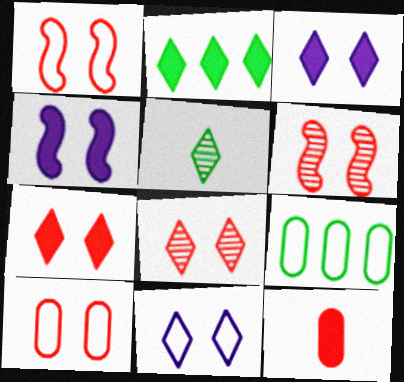[[2, 4, 12], 
[6, 7, 10]]